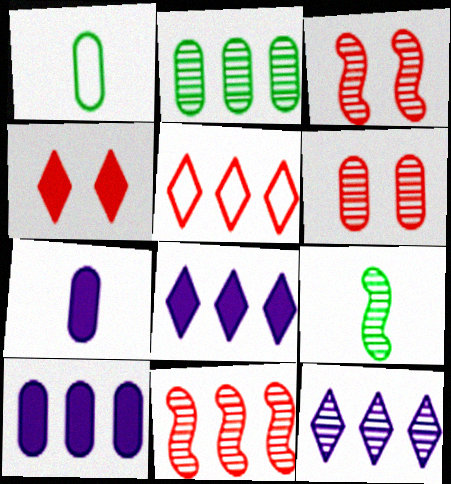[[1, 3, 8], 
[1, 6, 10], 
[2, 11, 12], 
[6, 9, 12]]